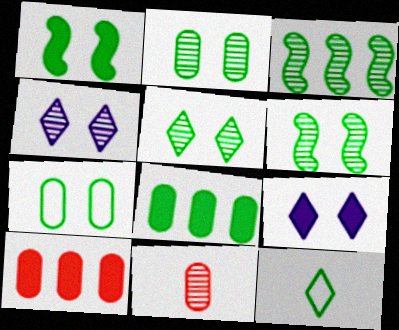[[1, 5, 7], 
[2, 5, 6], 
[3, 4, 11], 
[6, 8, 12]]